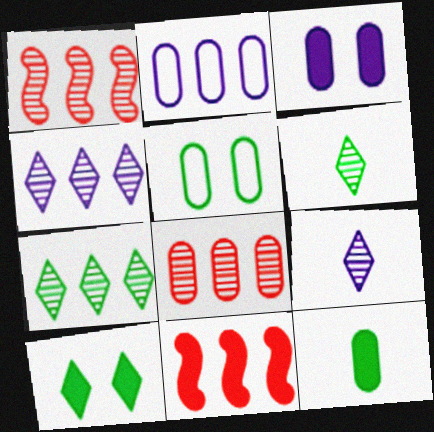[[2, 7, 11], 
[5, 9, 11]]